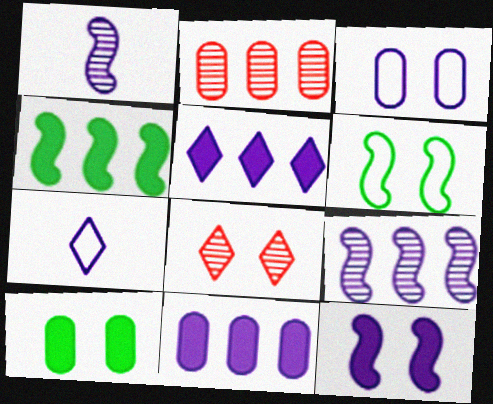[[1, 3, 5]]